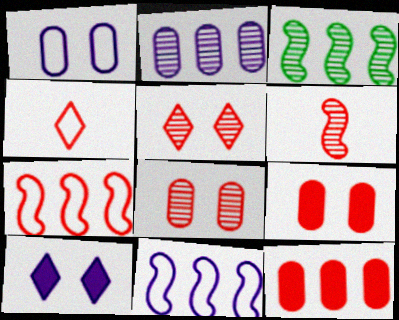[]